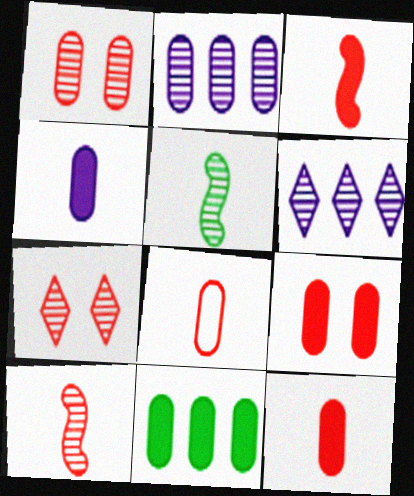[[1, 5, 6], 
[2, 5, 7], 
[4, 9, 11]]